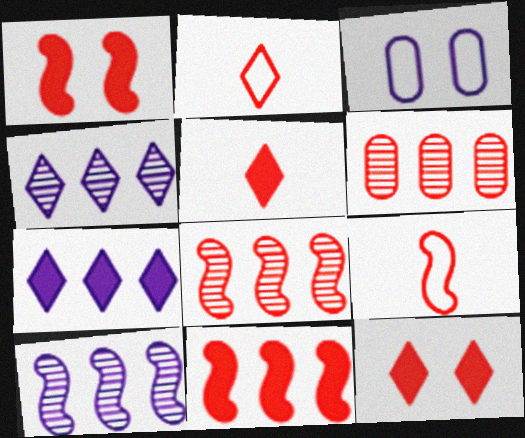[[1, 2, 6], 
[1, 8, 9], 
[6, 9, 12]]